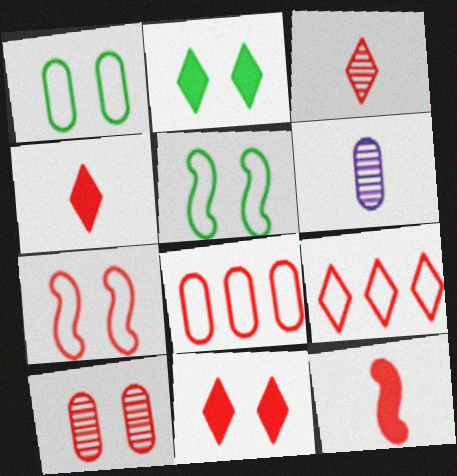[[3, 9, 11], 
[7, 10, 11], 
[9, 10, 12]]